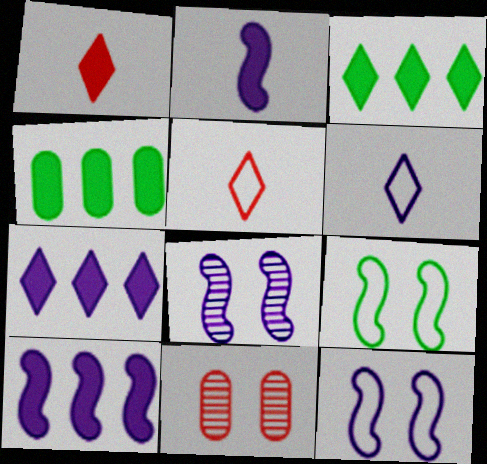[[4, 5, 8]]